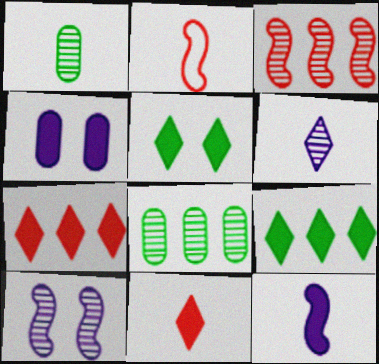[]